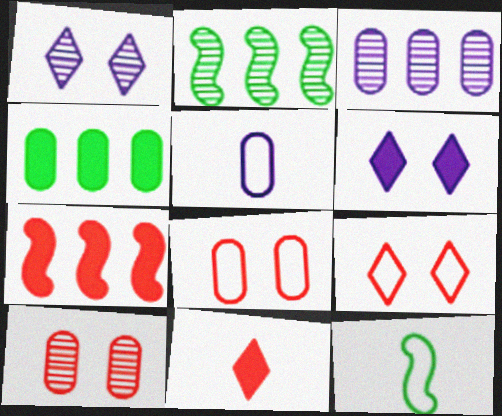[[4, 5, 10]]